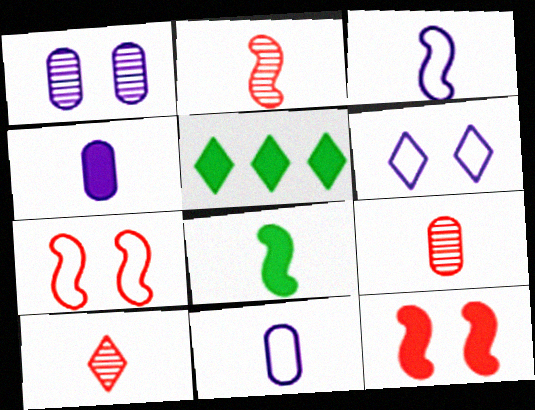[[2, 3, 8], 
[2, 9, 10], 
[4, 5, 12], 
[5, 6, 10], 
[8, 10, 11]]